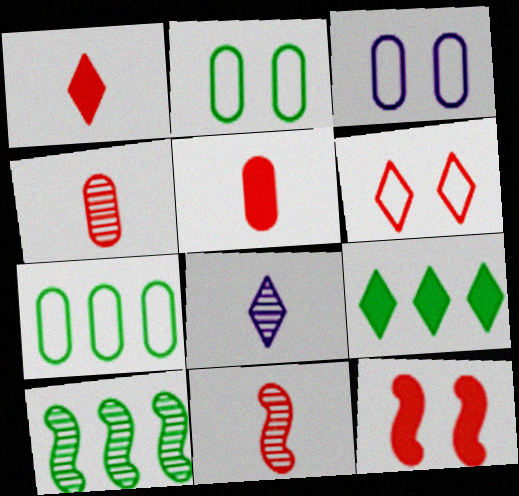[[1, 3, 10], 
[3, 9, 11], 
[6, 8, 9], 
[7, 8, 12], 
[7, 9, 10]]